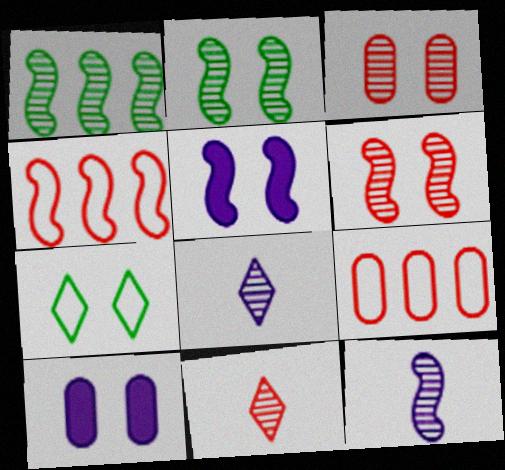[[1, 3, 8], 
[1, 6, 12], 
[3, 5, 7], 
[6, 7, 10]]